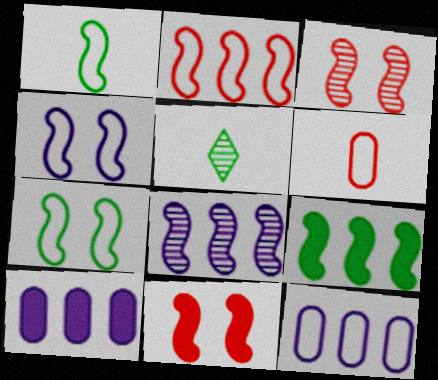[[1, 2, 4], 
[1, 8, 11], 
[2, 8, 9], 
[5, 11, 12]]